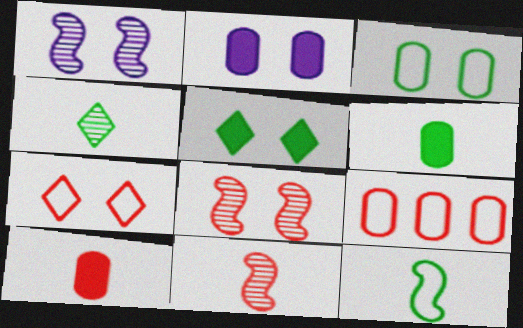[[4, 6, 12]]